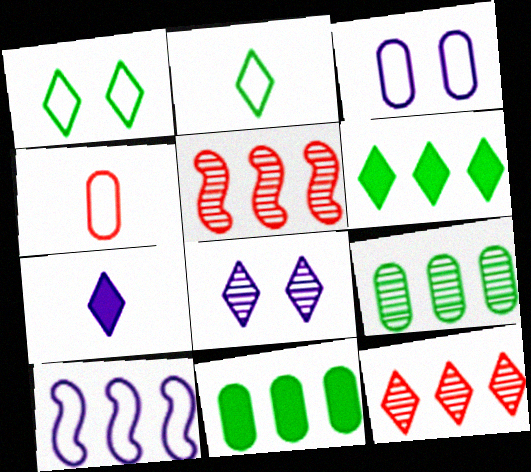[[1, 4, 10], 
[1, 7, 12], 
[10, 11, 12]]